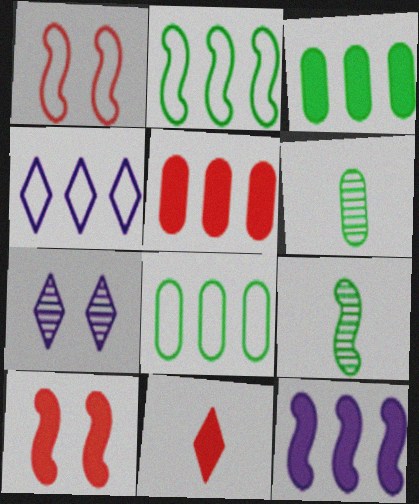[[1, 9, 12], 
[4, 6, 10], 
[5, 10, 11]]